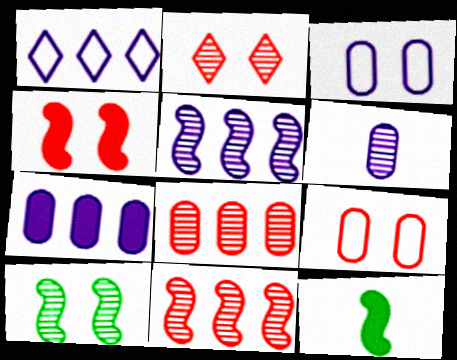[[1, 5, 7], 
[2, 4, 9], 
[3, 6, 7]]